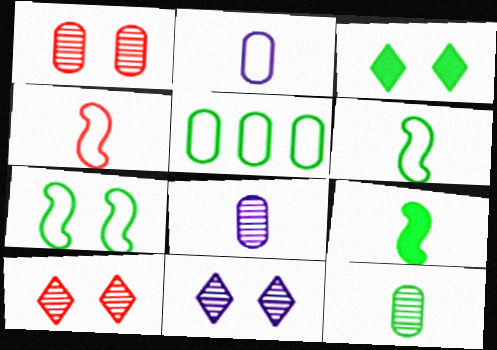[]